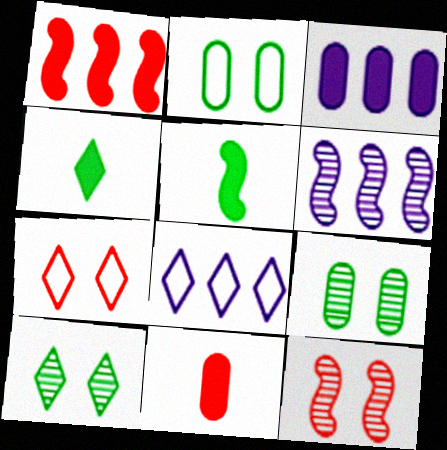[[3, 6, 8]]